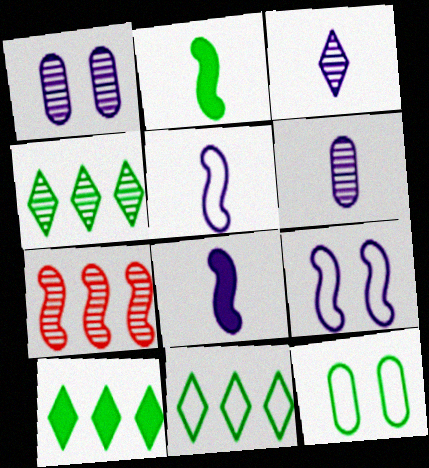[[2, 4, 12], 
[2, 7, 9], 
[4, 10, 11]]